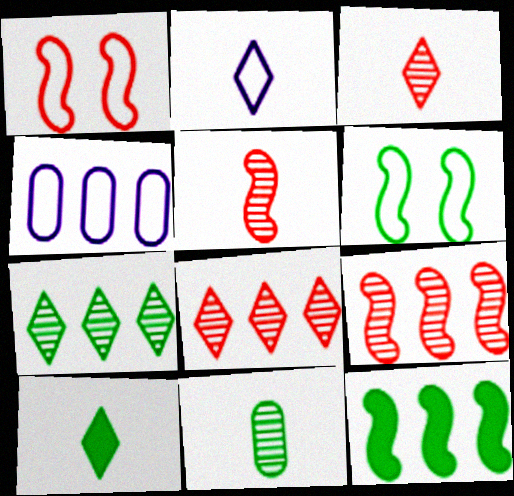[[2, 3, 10], 
[4, 8, 12]]